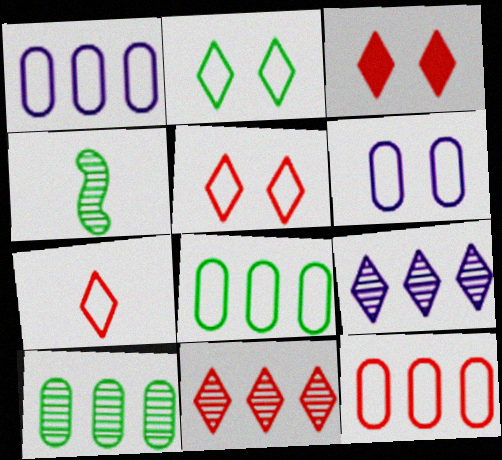[[1, 3, 4], 
[1, 8, 12], 
[3, 7, 11]]